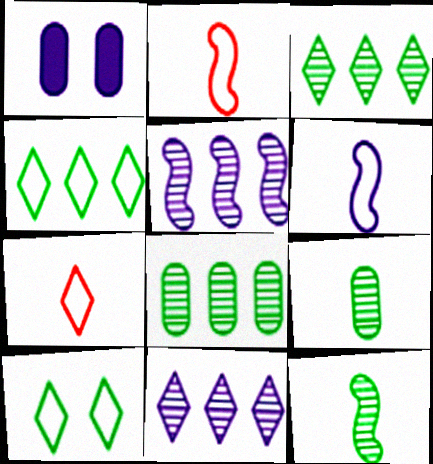[[1, 2, 3], 
[1, 6, 11]]